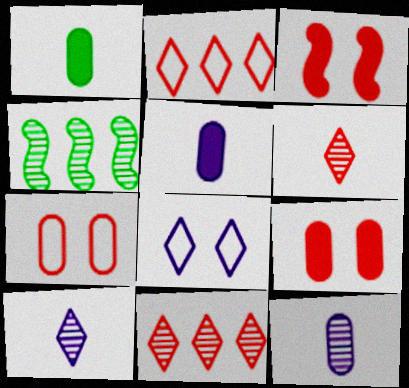[]